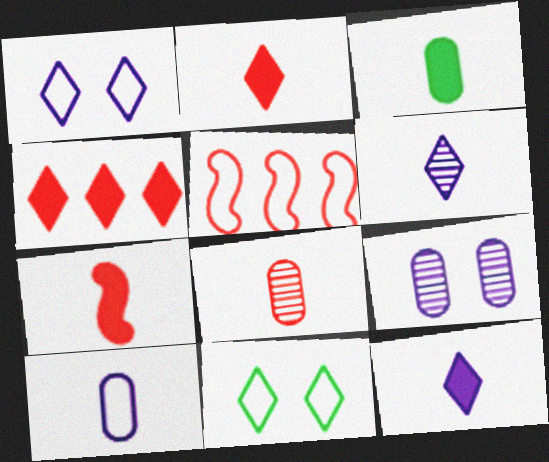[[3, 7, 12], 
[3, 8, 10], 
[4, 6, 11], 
[5, 10, 11]]